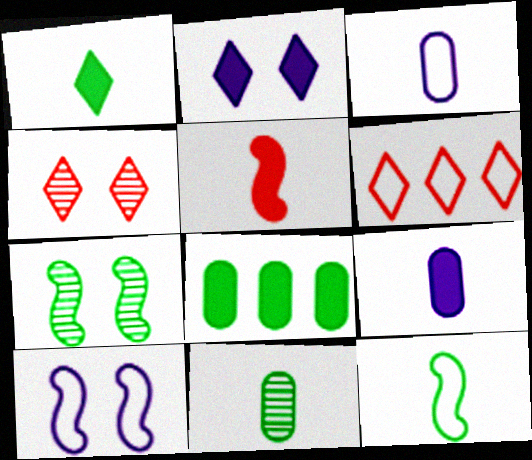[[1, 5, 9], 
[1, 11, 12], 
[2, 5, 8], 
[6, 7, 9]]